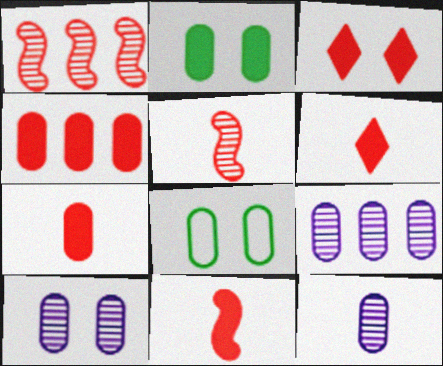[[3, 4, 11], 
[4, 8, 12], 
[6, 7, 11], 
[7, 8, 9], 
[9, 10, 12]]